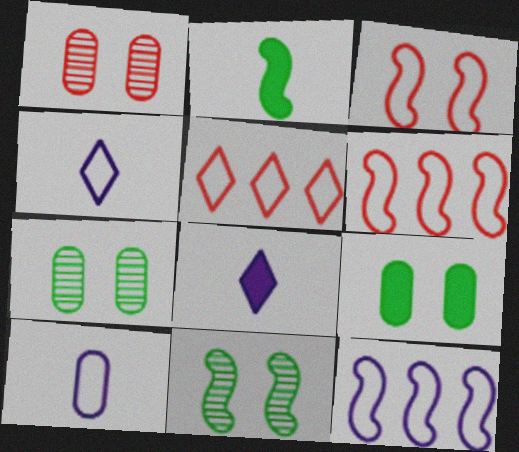[[6, 7, 8]]